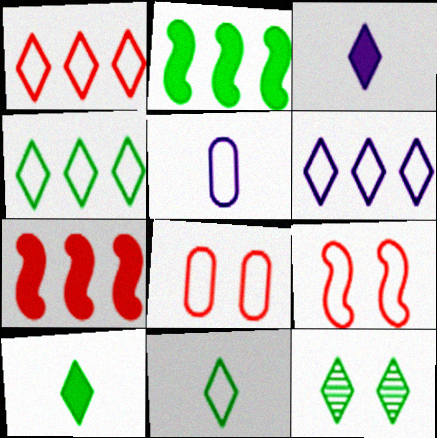[[1, 3, 12], 
[1, 4, 6], 
[4, 5, 9], 
[4, 10, 12], 
[5, 7, 12]]